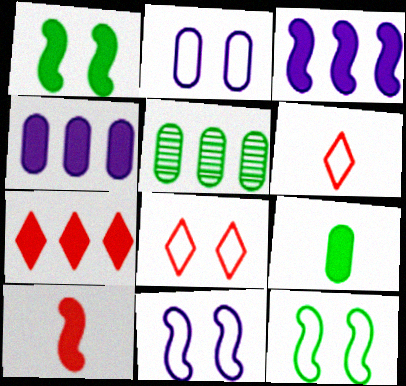[[1, 3, 10], 
[2, 8, 12]]